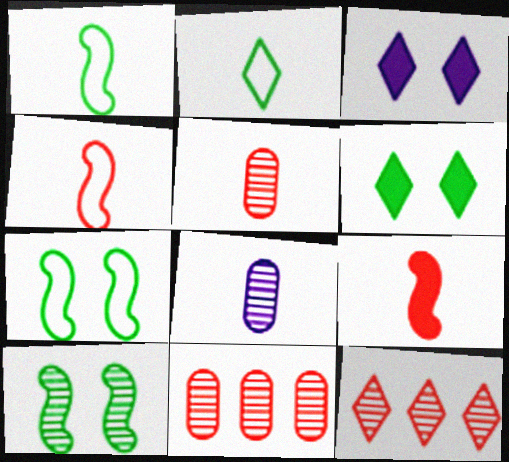[[1, 3, 11], 
[2, 3, 12], 
[2, 8, 9], 
[8, 10, 12]]